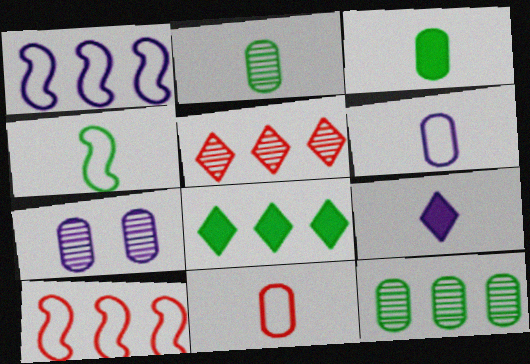[[1, 7, 9]]